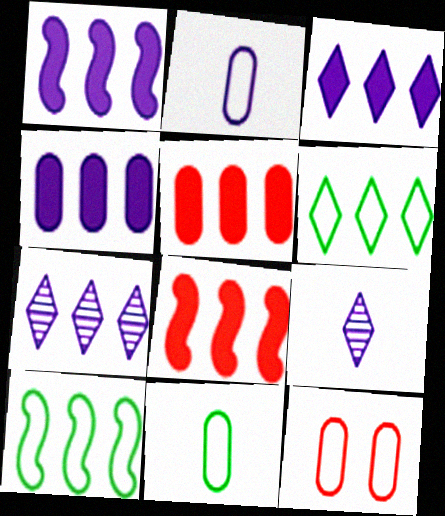[[1, 3, 4], 
[5, 7, 10]]